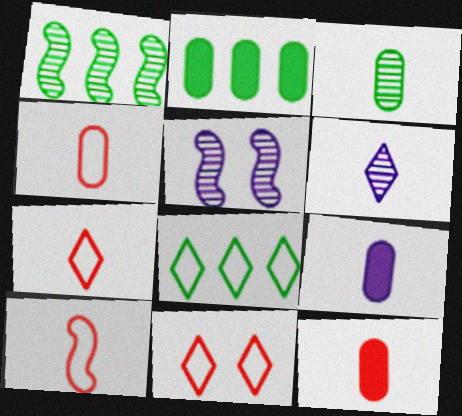[[1, 2, 8], 
[1, 9, 11], 
[2, 5, 7], 
[3, 4, 9], 
[4, 7, 10], 
[5, 8, 12]]